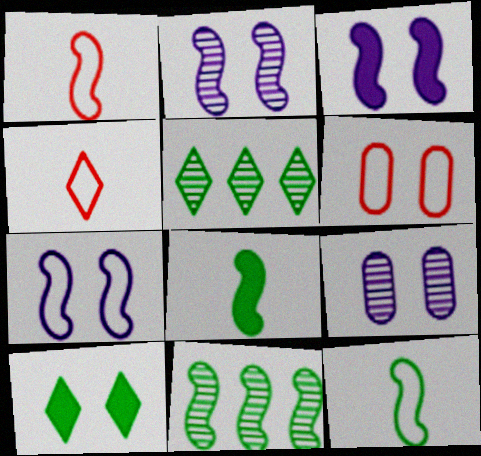[[1, 3, 11], 
[2, 3, 7], 
[2, 6, 10]]